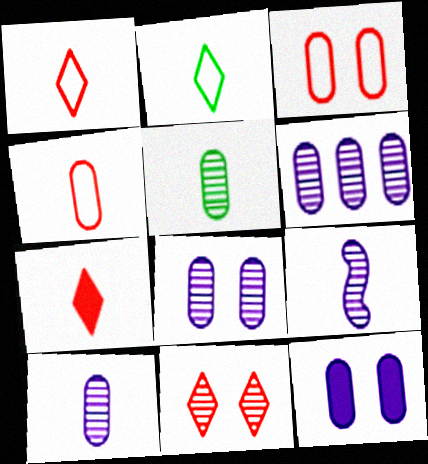[[6, 8, 10]]